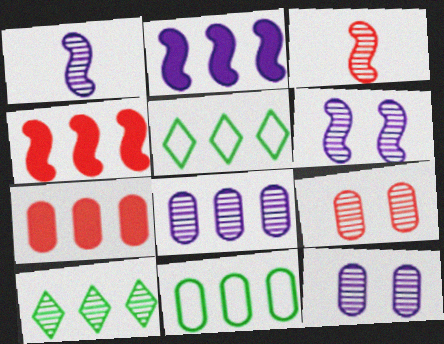[[1, 9, 10], 
[3, 10, 12], 
[4, 5, 8], 
[7, 8, 11]]